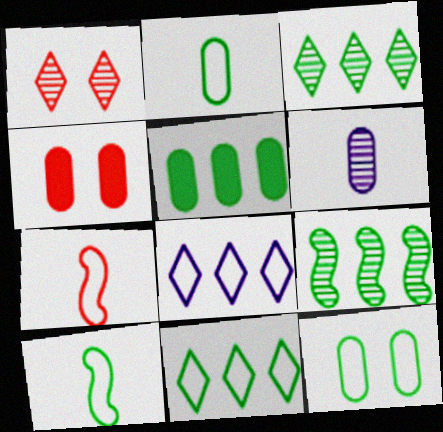[[1, 6, 9], 
[5, 9, 11], 
[7, 8, 12], 
[10, 11, 12]]